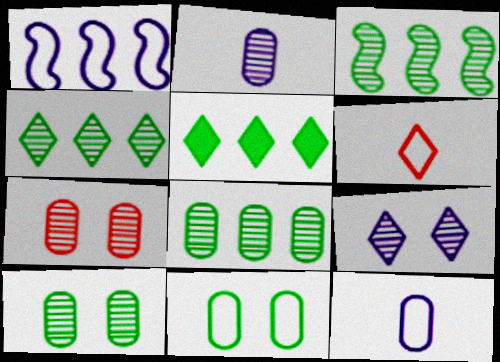[[1, 6, 11], 
[2, 7, 8], 
[3, 4, 8], 
[5, 6, 9]]